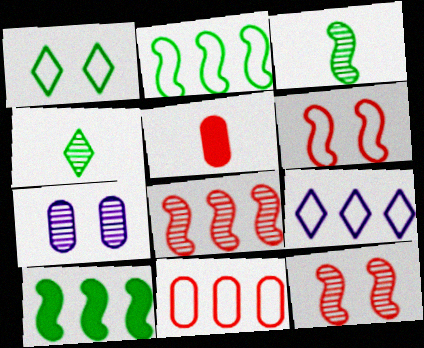[[2, 9, 11], 
[4, 7, 8]]